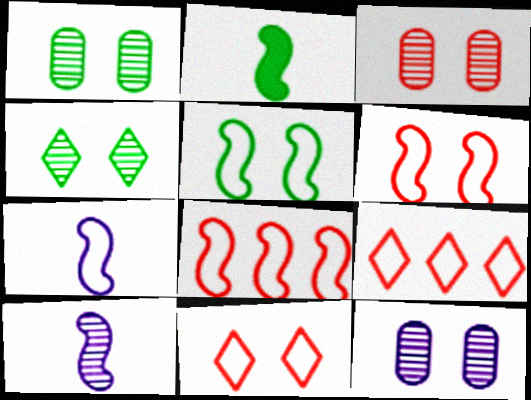[[1, 3, 12], 
[2, 9, 12], 
[5, 7, 8]]